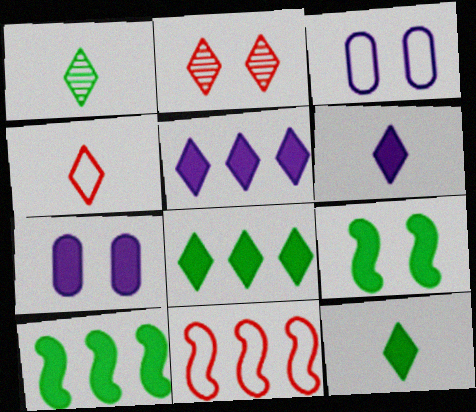[[1, 4, 6], 
[1, 7, 11], 
[2, 3, 9]]